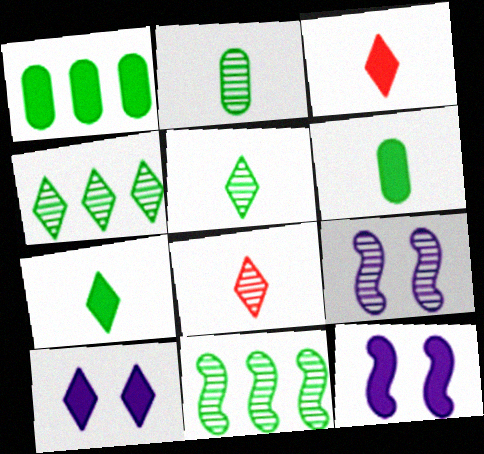[[1, 3, 12]]